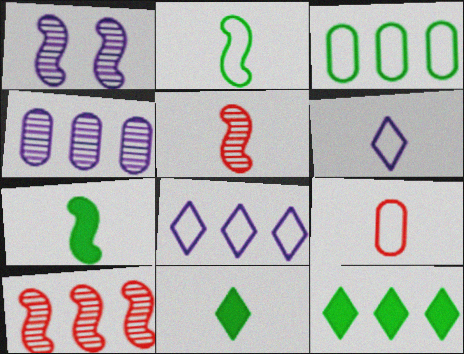[[1, 9, 12], 
[2, 6, 9]]